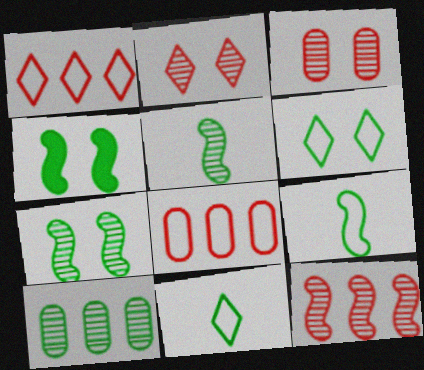[[4, 10, 11]]